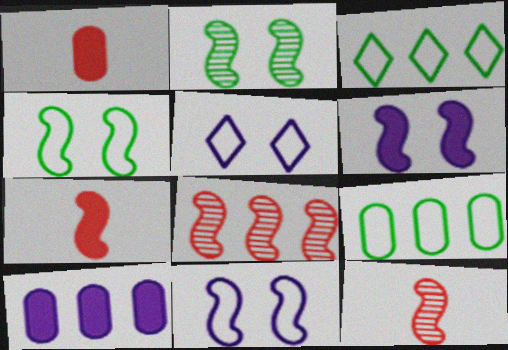[[3, 8, 10]]